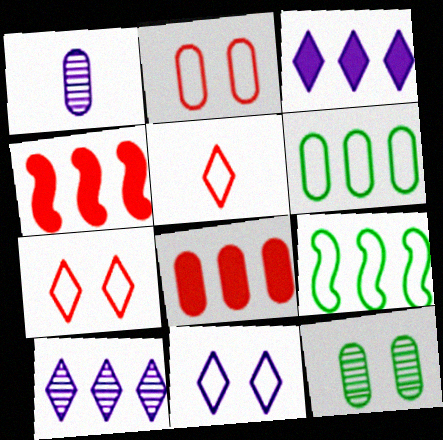[[4, 6, 10], 
[8, 9, 10]]